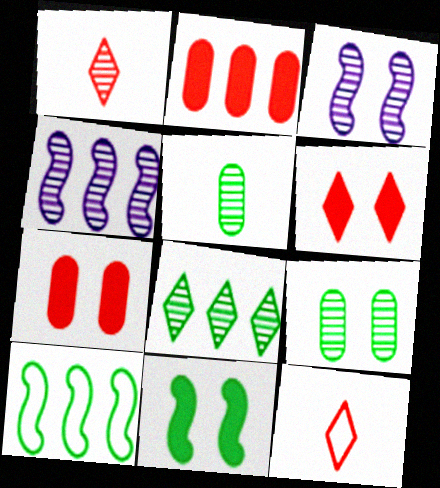[[1, 4, 9]]